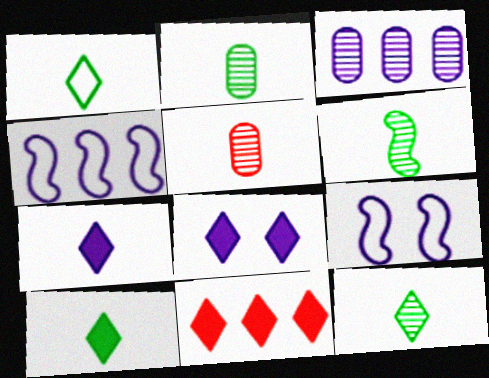[[1, 10, 12], 
[2, 6, 12], 
[2, 9, 11], 
[3, 7, 9], 
[8, 10, 11]]